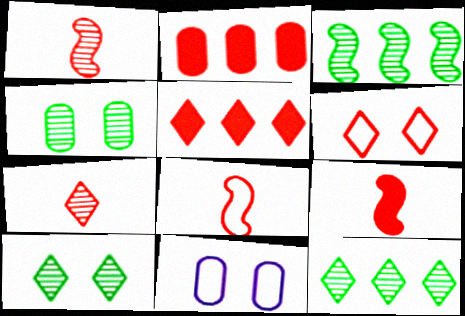[[1, 2, 6], 
[1, 8, 9], 
[5, 6, 7], 
[9, 11, 12]]